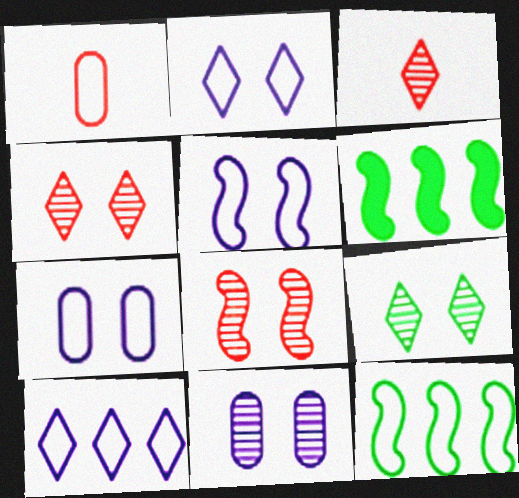[[1, 2, 12], 
[2, 5, 7], 
[3, 6, 7], 
[8, 9, 11]]